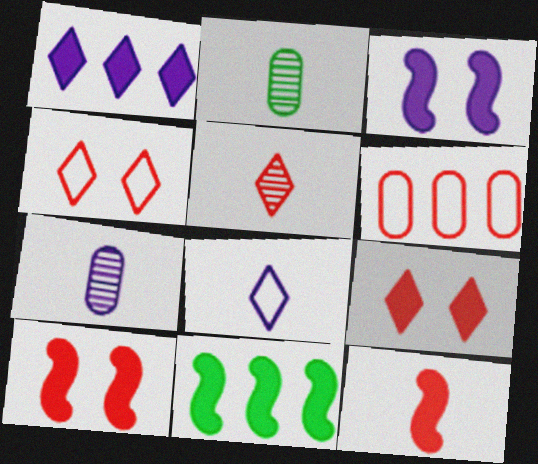[[2, 8, 12], 
[3, 11, 12], 
[4, 7, 11], 
[5, 6, 10]]